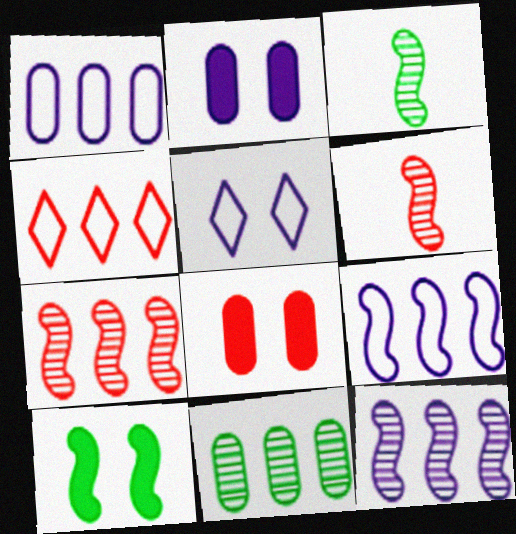[[2, 3, 4], 
[4, 6, 8], 
[6, 9, 10]]